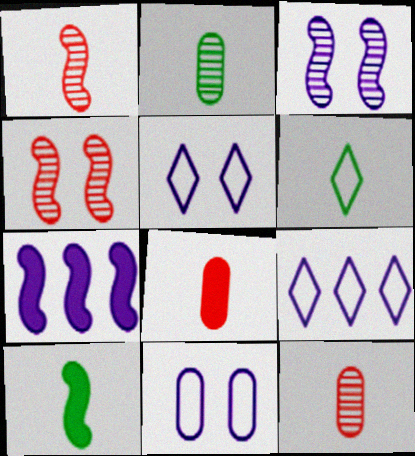[[2, 6, 10]]